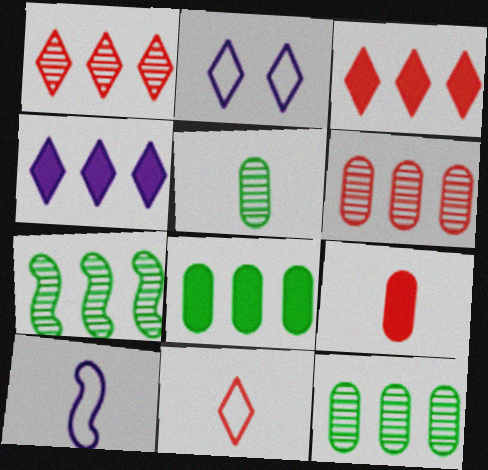[[2, 7, 9]]